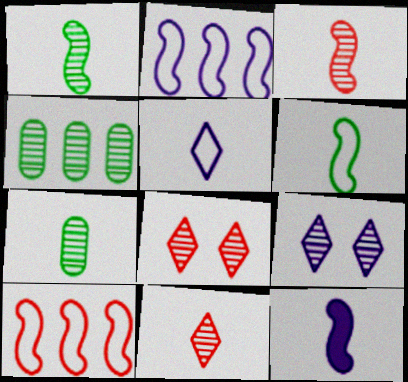[[3, 4, 9], 
[3, 6, 12]]